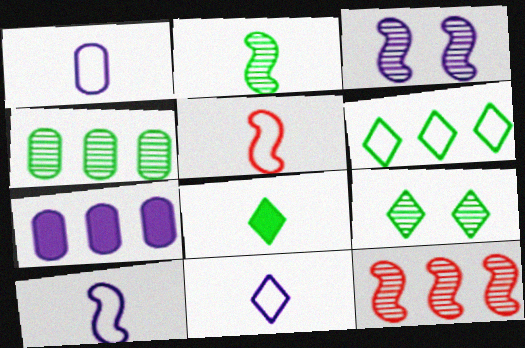[[1, 10, 11], 
[2, 3, 12], 
[2, 4, 9], 
[3, 7, 11], 
[5, 7, 9], 
[6, 7, 12], 
[6, 8, 9]]